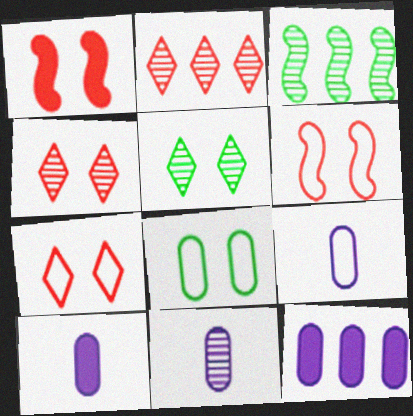[[3, 4, 11], 
[3, 7, 10], 
[9, 10, 11]]